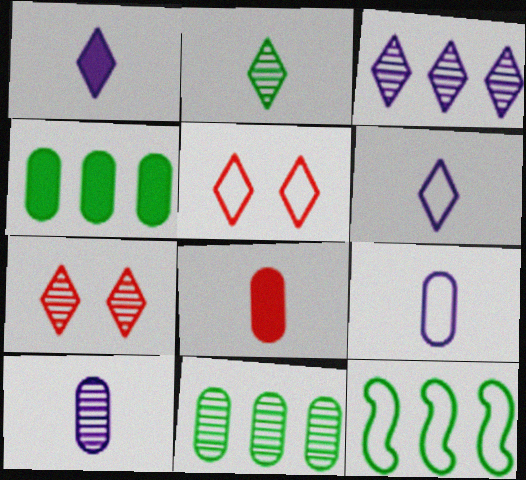[[2, 3, 7], 
[5, 9, 12]]